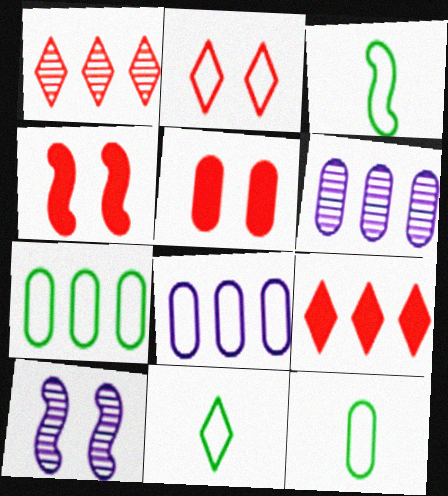[[2, 3, 8], 
[3, 11, 12], 
[4, 6, 11], 
[5, 6, 12], 
[9, 10, 12]]